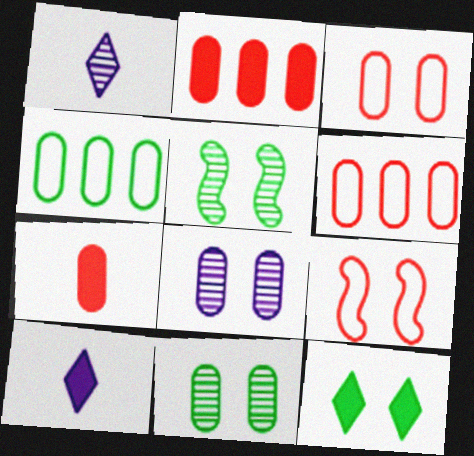[[4, 7, 8], 
[5, 6, 10], 
[8, 9, 12]]